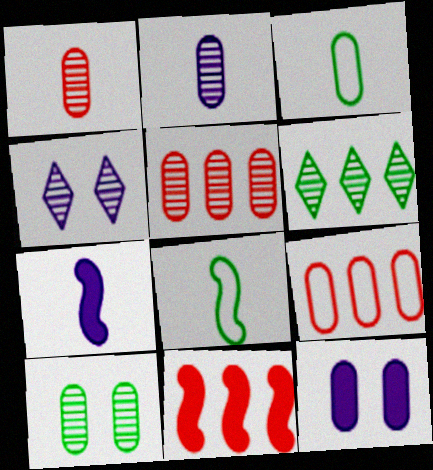[[2, 5, 10], 
[3, 4, 11], 
[3, 5, 12]]